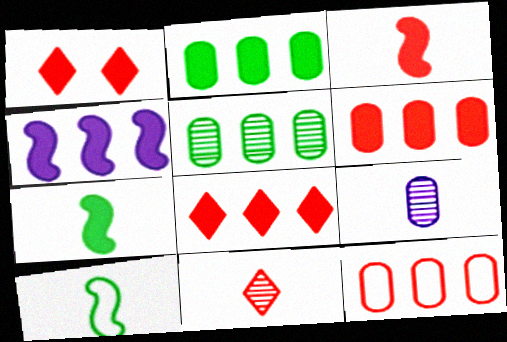[[1, 3, 6], 
[2, 4, 8]]